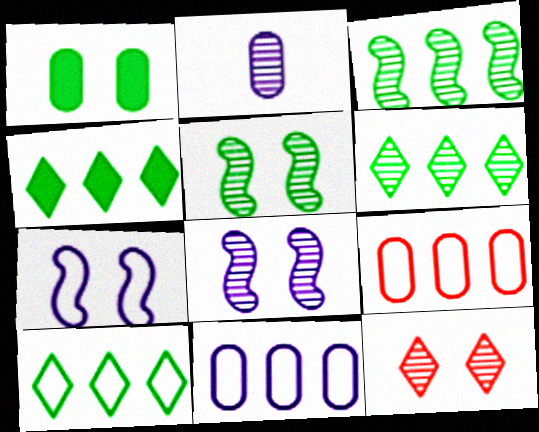[[1, 2, 9], 
[1, 7, 12], 
[2, 3, 12], 
[4, 6, 10]]